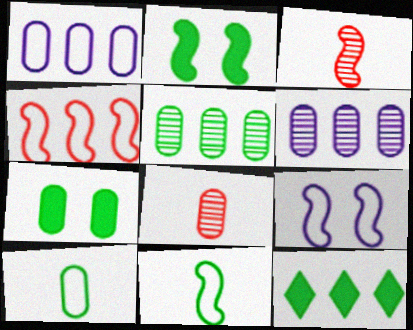[[1, 7, 8], 
[4, 6, 12], 
[4, 9, 11], 
[5, 7, 10], 
[8, 9, 12]]